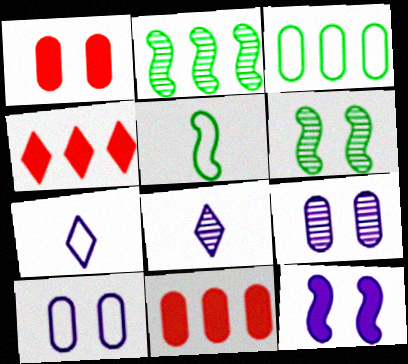[[1, 2, 7], 
[4, 5, 9], 
[6, 7, 11]]